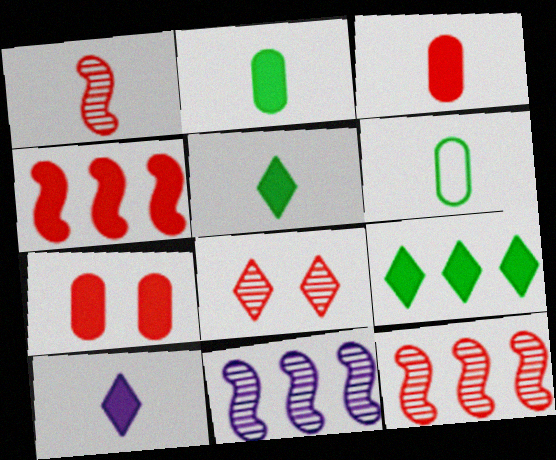[[1, 6, 10]]